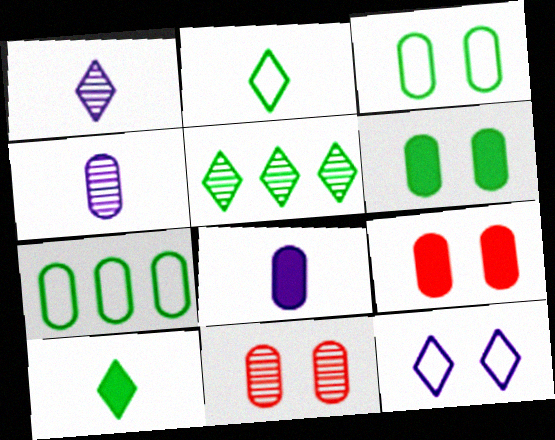[[4, 7, 9], 
[7, 8, 11]]